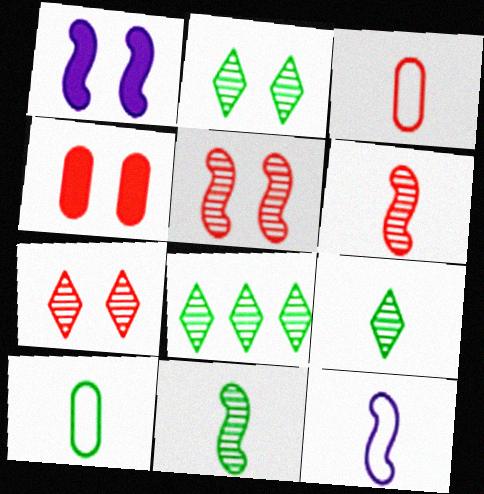[[1, 3, 8], 
[2, 8, 9], 
[4, 8, 12]]